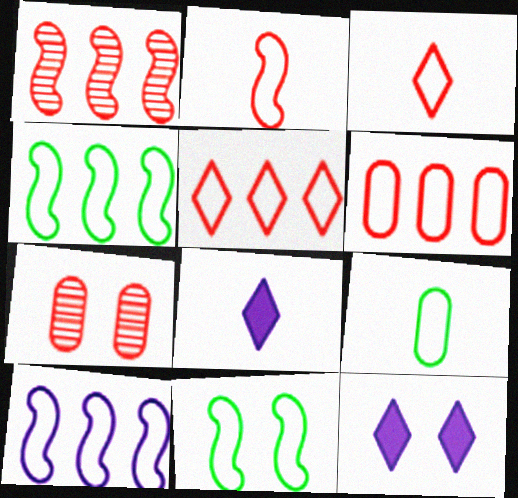[[1, 9, 12], 
[2, 10, 11], 
[4, 7, 8], 
[7, 11, 12]]